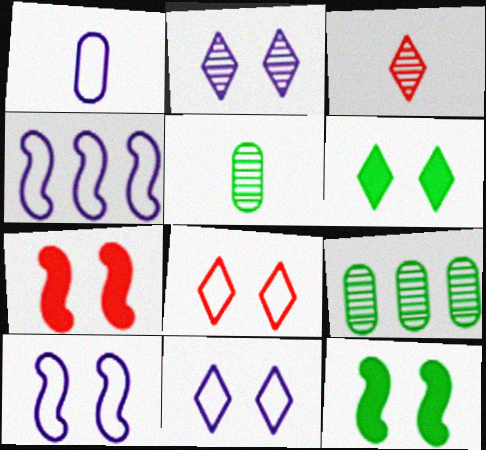[[1, 4, 11], 
[2, 6, 8]]